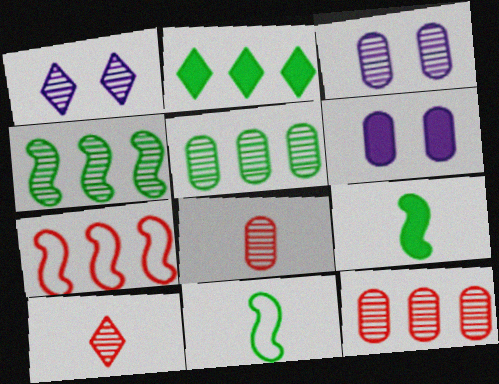[[1, 4, 8], 
[3, 4, 10], 
[3, 5, 8]]